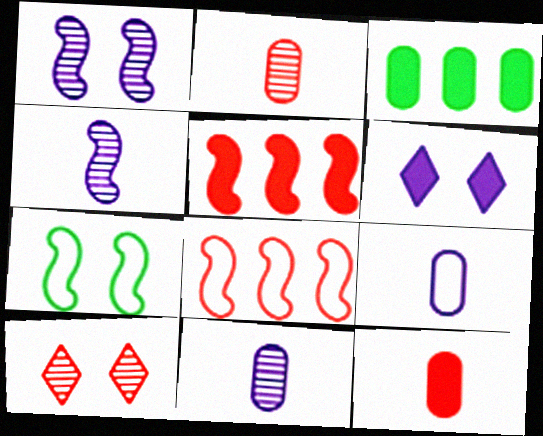[[4, 5, 7], 
[8, 10, 12]]